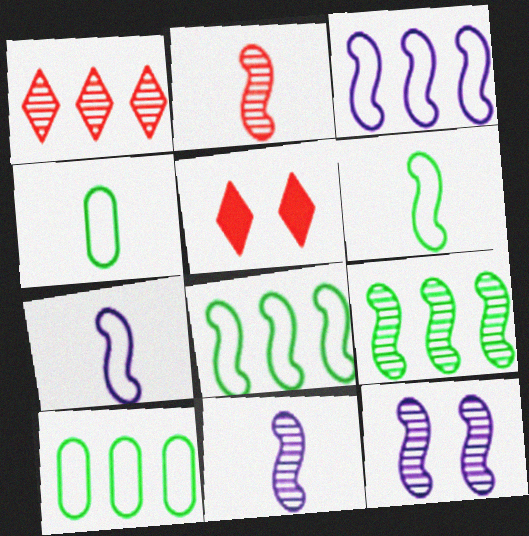[[2, 9, 12], 
[5, 10, 11]]